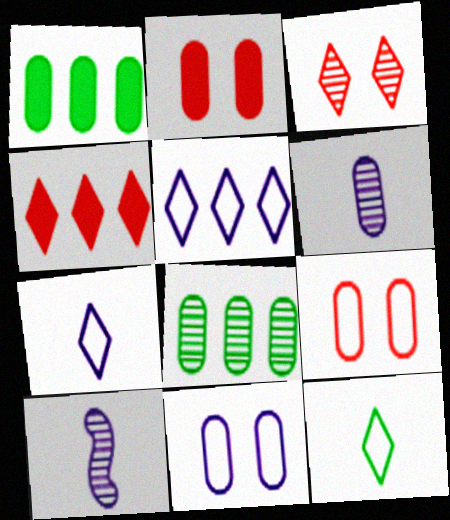[[1, 6, 9], 
[3, 8, 10]]